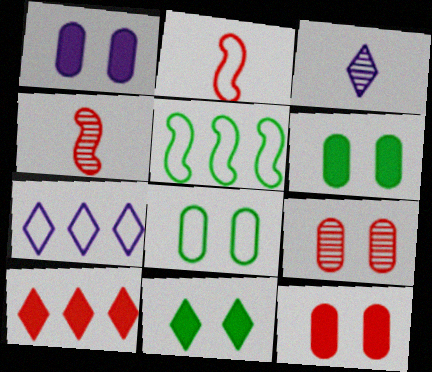[[1, 6, 12], 
[1, 8, 9], 
[2, 7, 8], 
[2, 9, 10], 
[3, 5, 12], 
[4, 6, 7]]